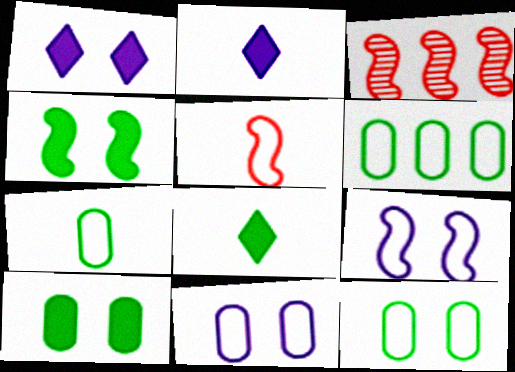[[1, 3, 7], 
[2, 3, 12], 
[3, 8, 11], 
[6, 7, 12]]